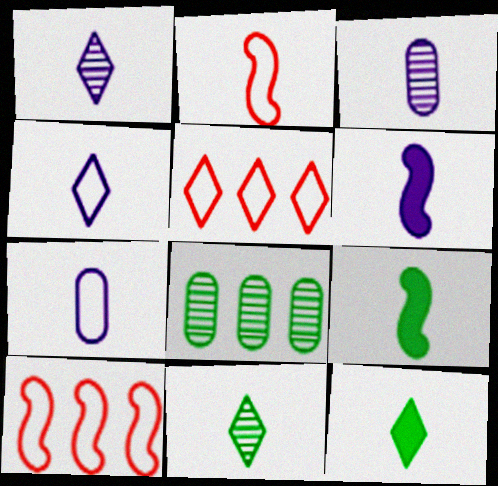[[1, 6, 7], 
[2, 3, 12], 
[3, 4, 6]]